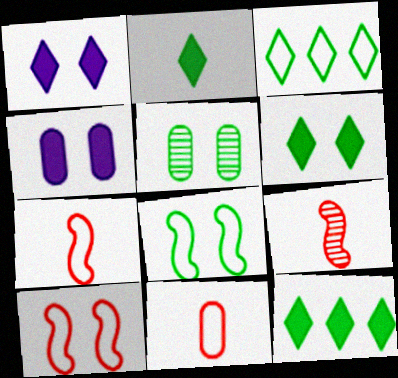[[1, 5, 10], 
[2, 6, 12], 
[3, 4, 9], 
[5, 6, 8]]